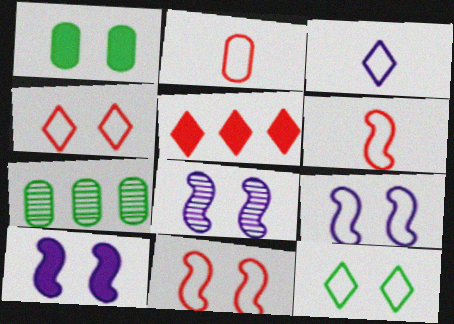[[1, 4, 8], 
[8, 9, 10]]